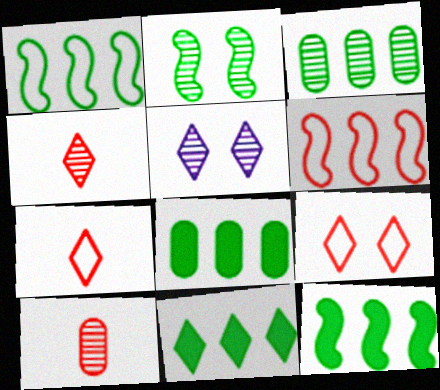[[1, 3, 11], 
[5, 7, 11], 
[8, 11, 12]]